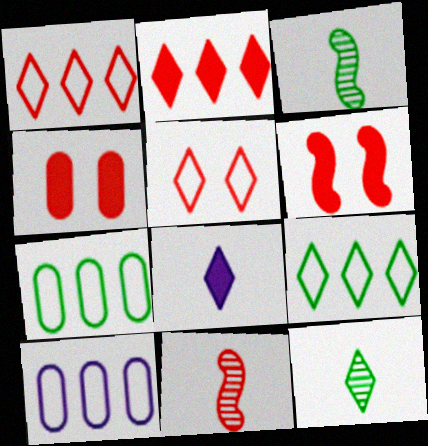[[1, 4, 11], 
[6, 10, 12]]